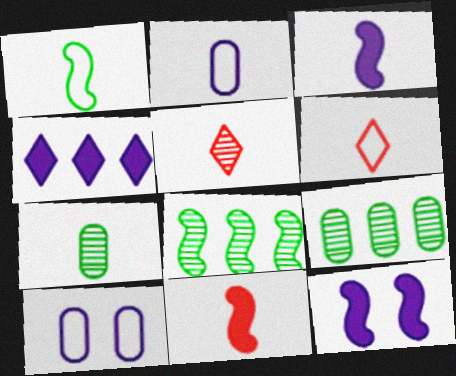[[1, 2, 6], 
[3, 6, 7], 
[6, 9, 12]]